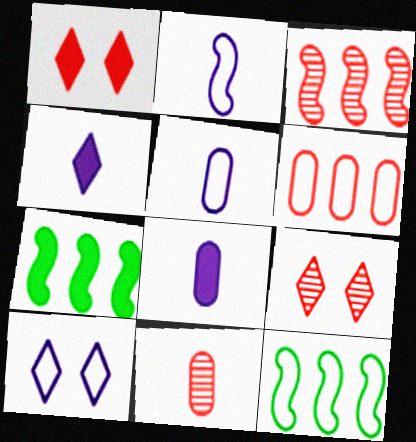[[1, 7, 8], 
[3, 9, 11], 
[5, 7, 9], 
[7, 10, 11], 
[8, 9, 12]]